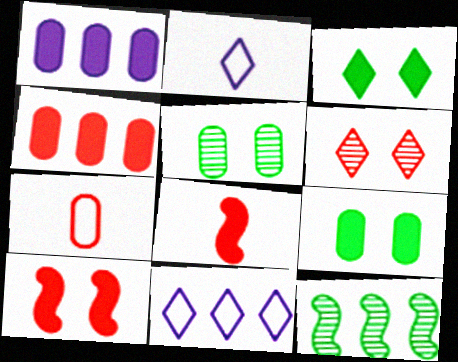[[1, 3, 8], 
[1, 5, 7], 
[4, 11, 12], 
[5, 8, 11]]